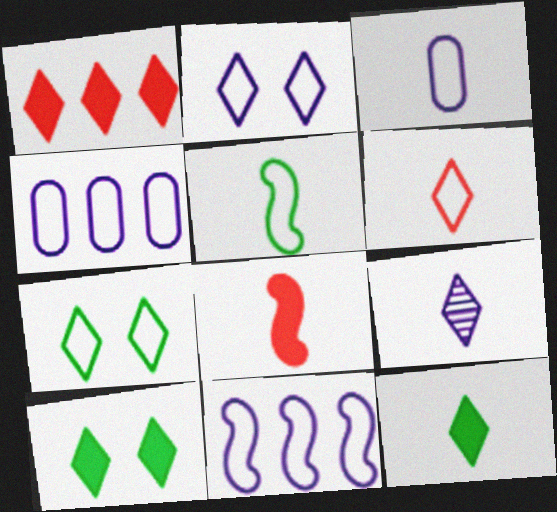[[1, 7, 9], 
[2, 3, 11], 
[3, 5, 6], 
[6, 9, 12]]